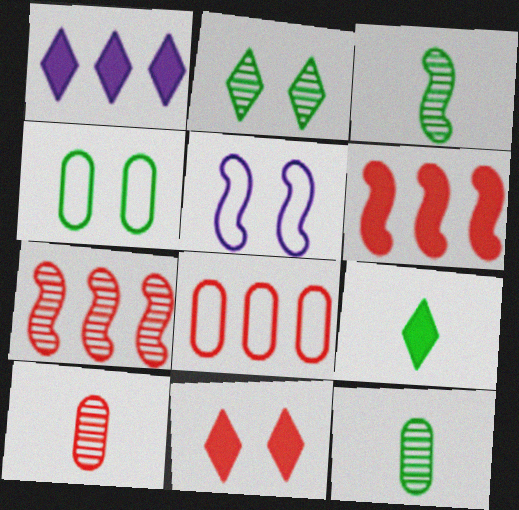[[1, 9, 11], 
[3, 5, 6]]